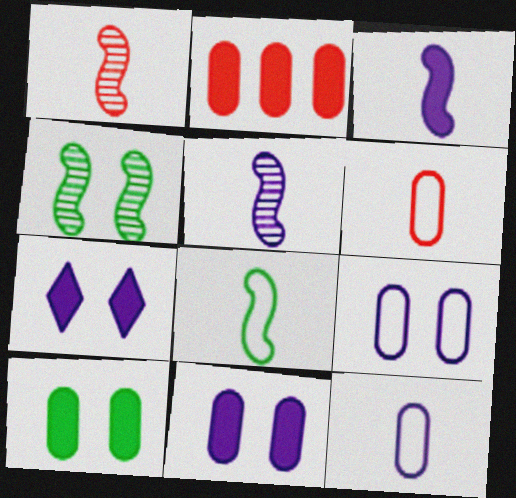[[1, 3, 8]]